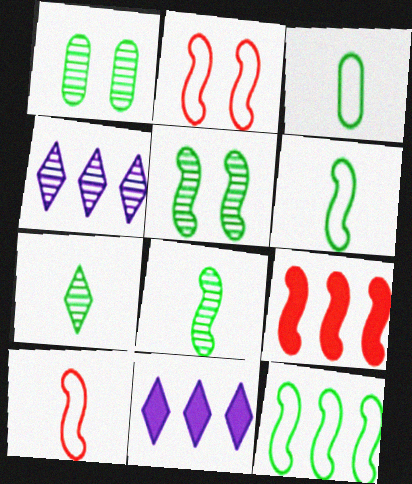[[1, 10, 11]]